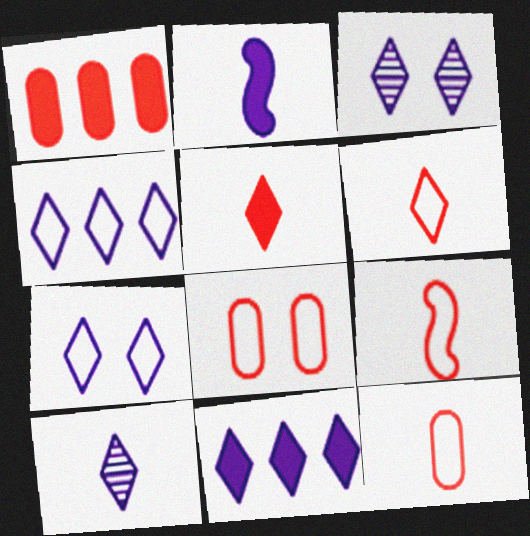[[6, 9, 12], 
[7, 10, 11]]